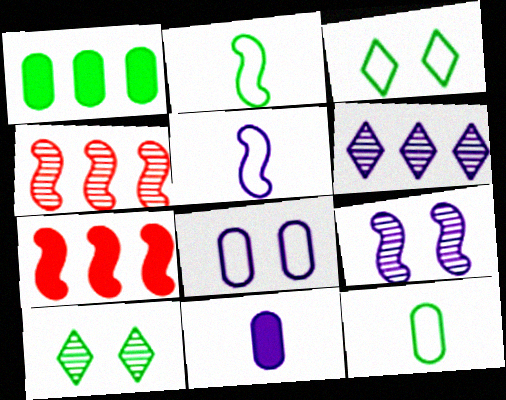[[1, 2, 10], 
[2, 7, 9], 
[3, 4, 11]]